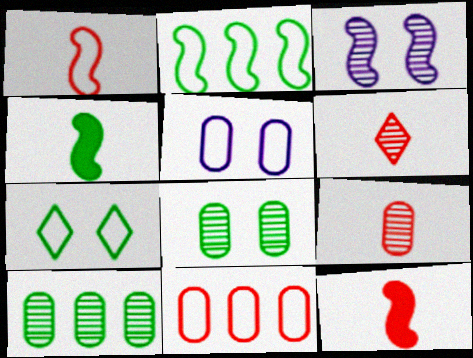[[2, 3, 12], 
[3, 6, 10], 
[4, 7, 10]]